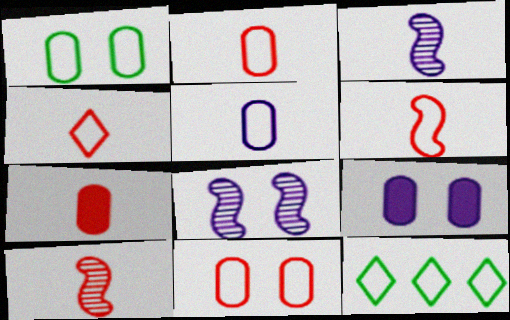[[2, 4, 6], 
[4, 7, 10], 
[7, 8, 12], 
[9, 10, 12]]